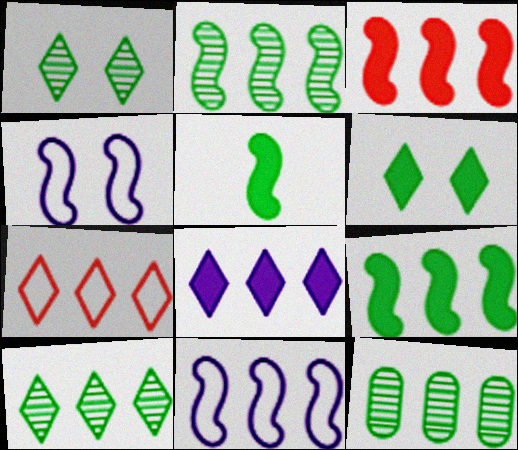[[2, 3, 11], 
[2, 10, 12], 
[7, 8, 10]]